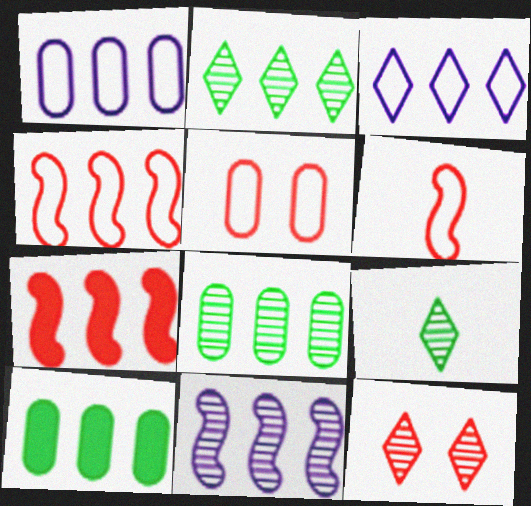[[1, 2, 7], 
[3, 7, 8]]